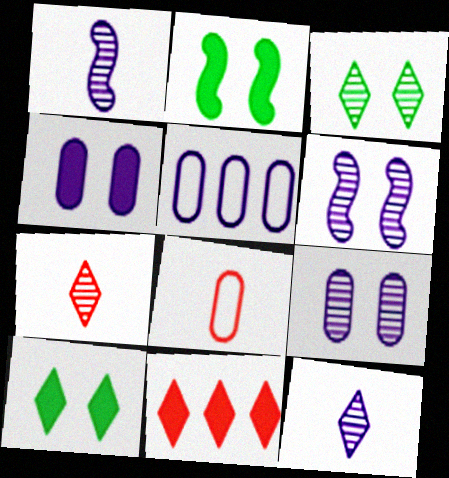[[2, 5, 7]]